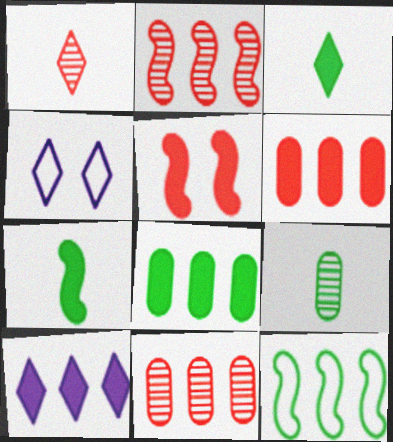[[4, 7, 11], 
[10, 11, 12]]